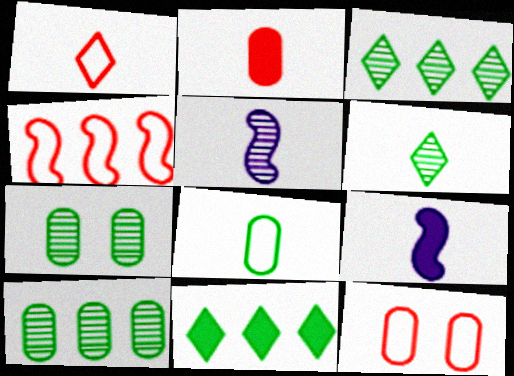[[1, 4, 12], 
[3, 9, 12], 
[5, 11, 12]]